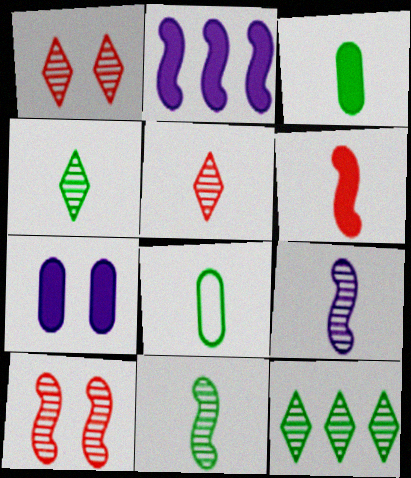[[1, 2, 8]]